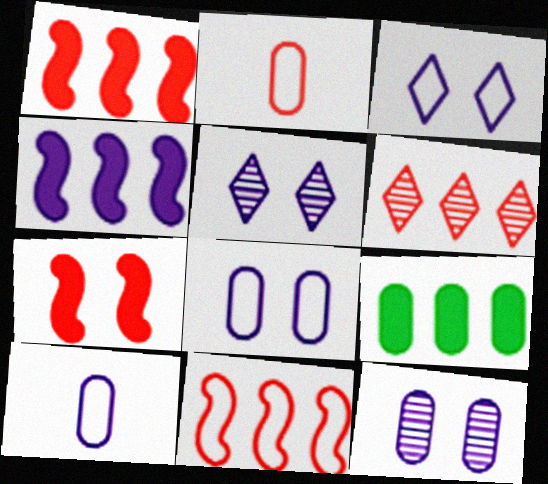[[2, 6, 7], 
[2, 9, 12], 
[4, 5, 10]]